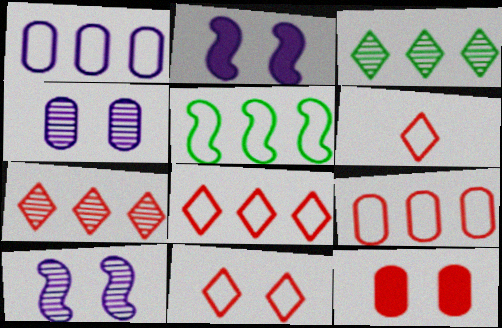[[1, 5, 8], 
[6, 8, 11]]